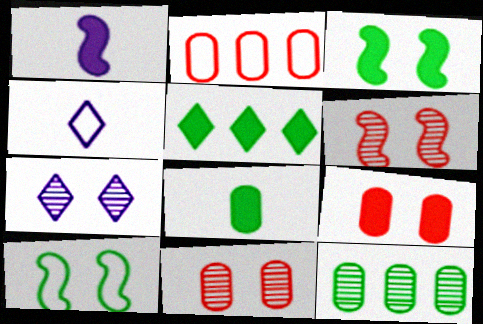[[1, 5, 9], 
[2, 4, 10], 
[3, 5, 8], 
[7, 9, 10]]